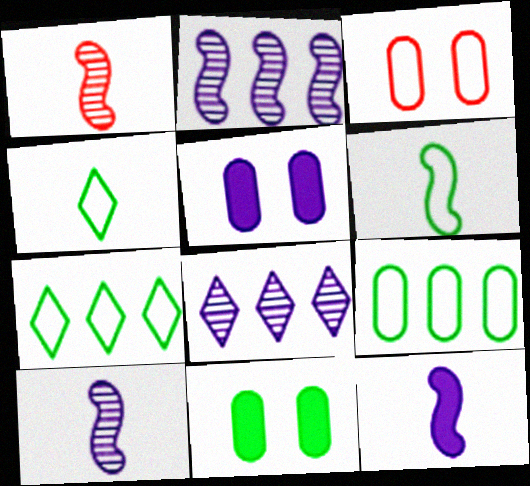[[1, 5, 7], 
[1, 6, 12]]